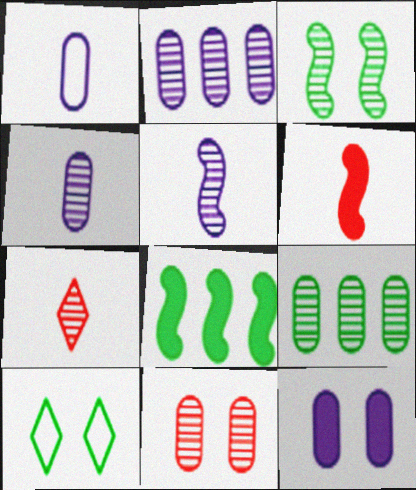[[1, 2, 12], 
[2, 3, 7], 
[2, 6, 10], 
[4, 9, 11]]